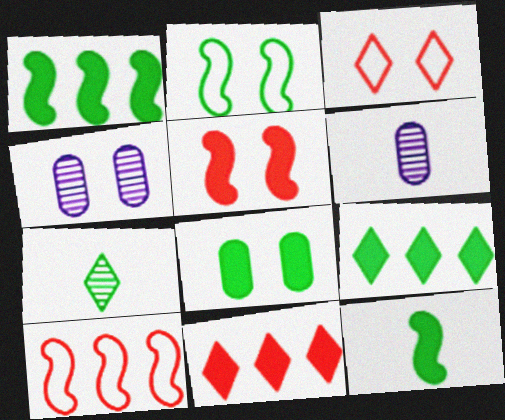[[1, 3, 6], 
[2, 6, 11], 
[8, 9, 12]]